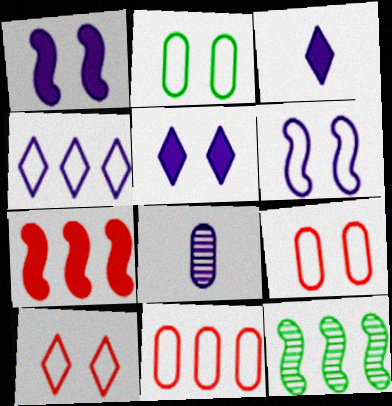[[1, 4, 8], 
[2, 6, 10], 
[3, 9, 12]]